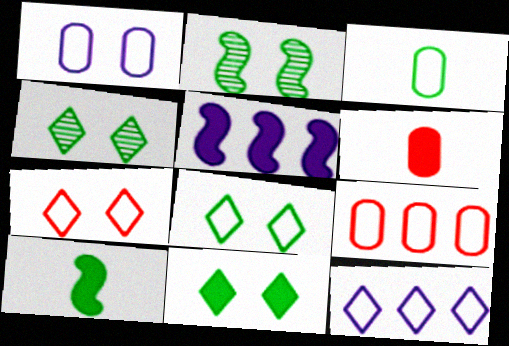[[1, 3, 9], 
[2, 6, 12], 
[4, 8, 11], 
[5, 6, 11]]